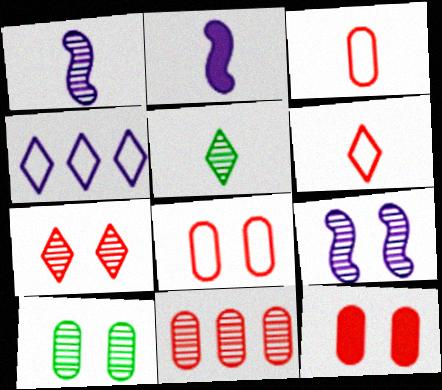[[2, 3, 5], 
[3, 11, 12], 
[5, 9, 11], 
[7, 9, 10]]